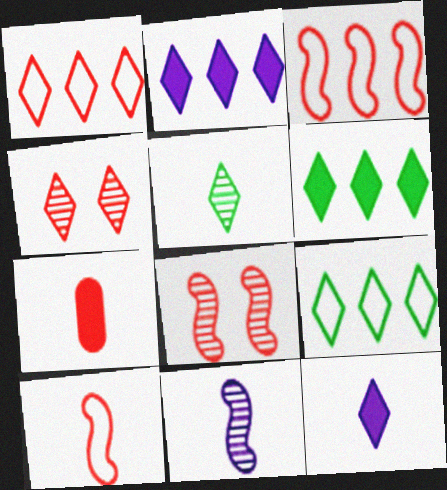[[1, 7, 8], 
[3, 4, 7], 
[4, 9, 12]]